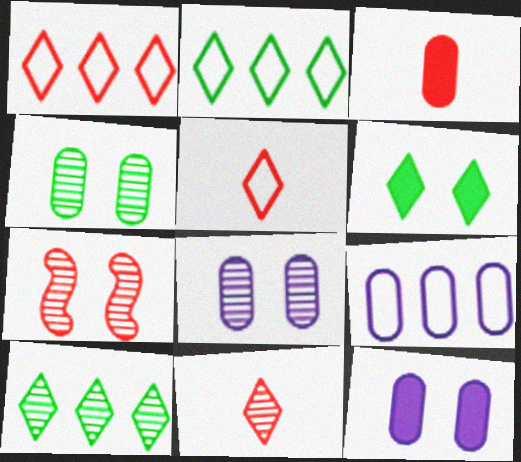[[1, 3, 7], 
[3, 4, 9]]